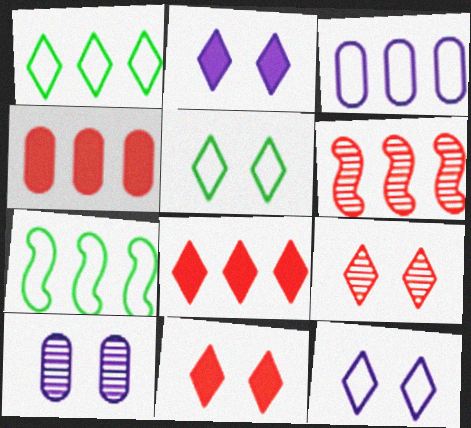[[2, 5, 9]]